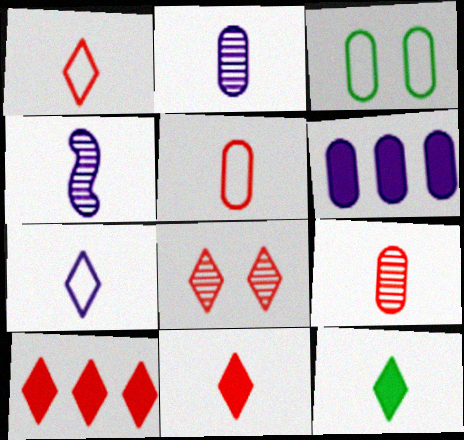[[1, 8, 10], 
[3, 4, 10], 
[3, 6, 9], 
[4, 5, 12]]